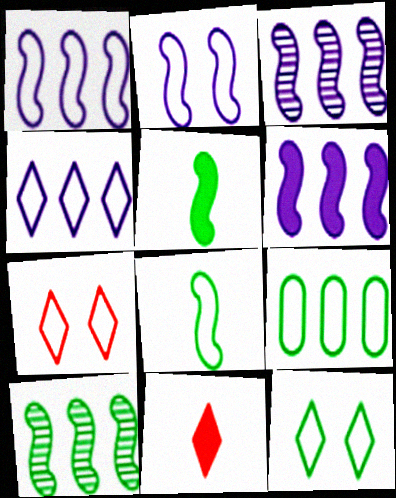[[1, 3, 6], 
[8, 9, 12]]